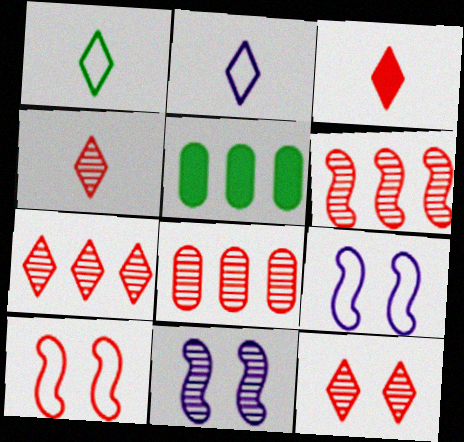[[3, 8, 10], 
[4, 5, 9], 
[4, 7, 12], 
[6, 7, 8]]